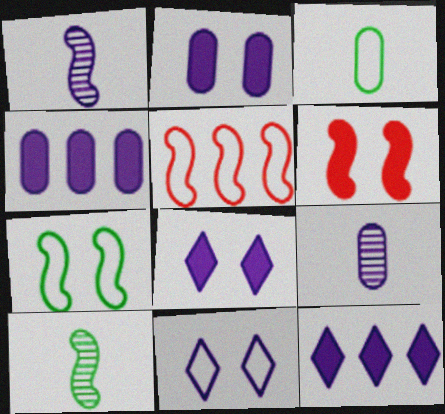[[1, 4, 11], 
[3, 5, 11]]